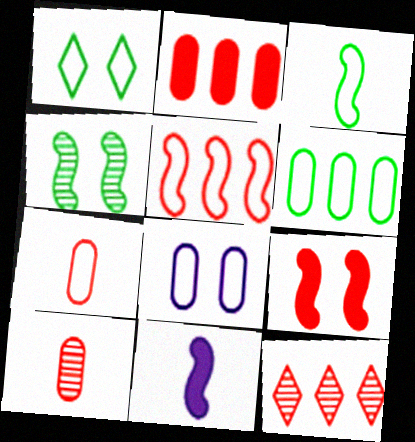[[1, 3, 6], 
[2, 5, 12], 
[4, 5, 11], 
[6, 7, 8], 
[7, 9, 12]]